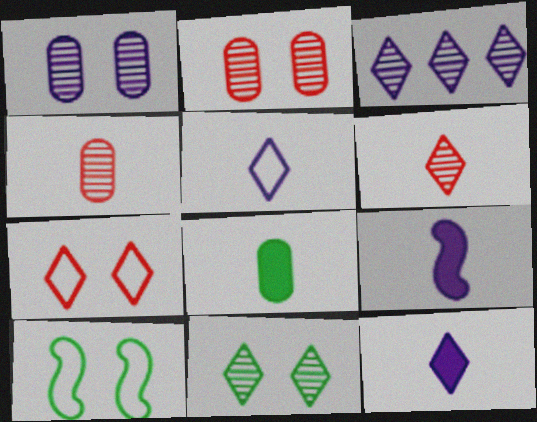[[3, 6, 11]]